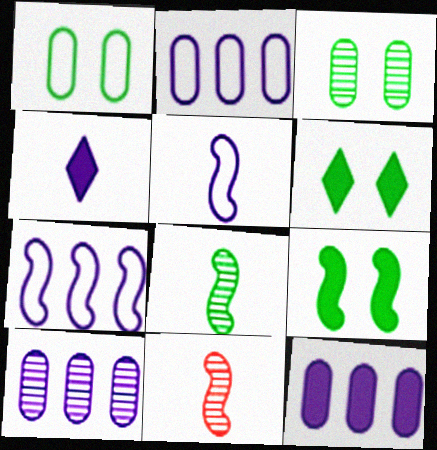[[2, 6, 11], 
[2, 10, 12], 
[7, 9, 11]]